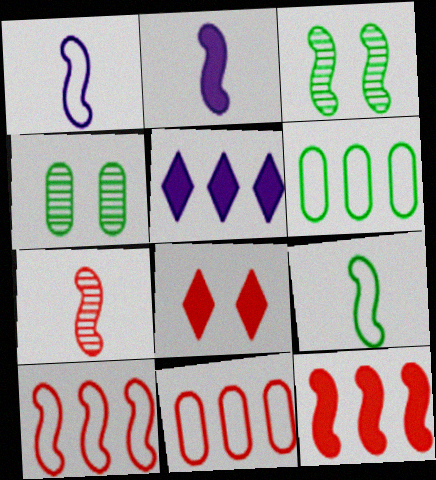[[1, 3, 12], 
[2, 3, 10], 
[2, 7, 9], 
[7, 8, 11]]